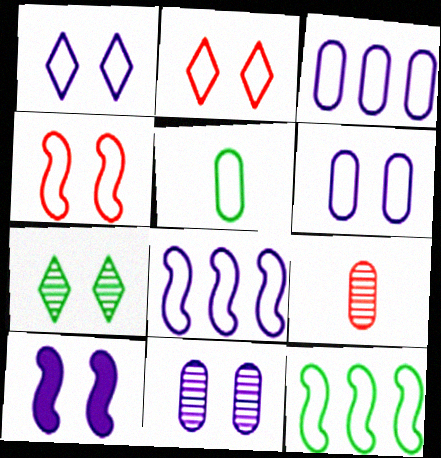[[1, 10, 11], 
[2, 5, 8]]